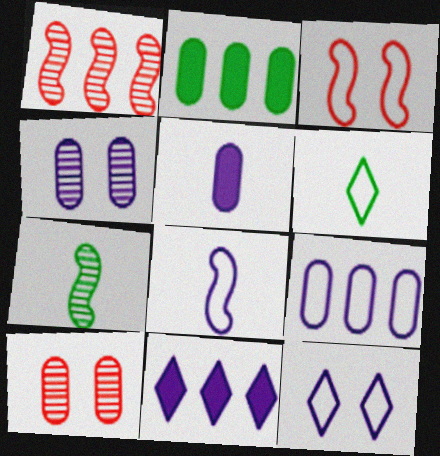[[3, 6, 9], 
[4, 5, 9], 
[4, 8, 11], 
[8, 9, 12]]